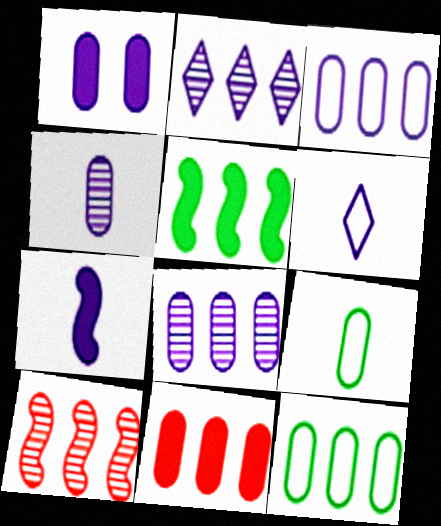[[1, 3, 4], 
[4, 6, 7], 
[8, 11, 12]]